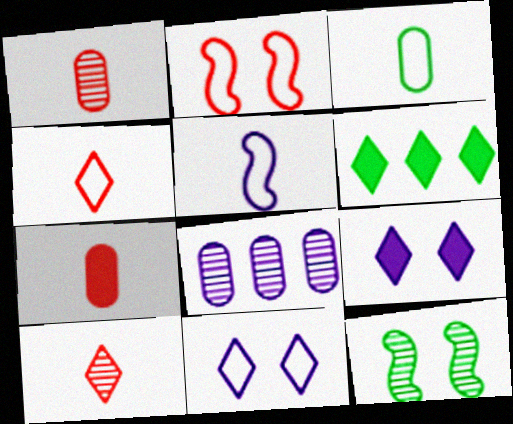[[3, 4, 5], 
[3, 6, 12], 
[5, 8, 9], 
[6, 10, 11], 
[8, 10, 12]]